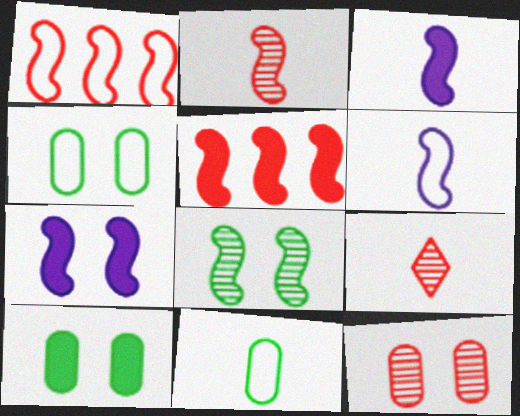[[1, 3, 8], 
[3, 9, 11], 
[5, 6, 8]]